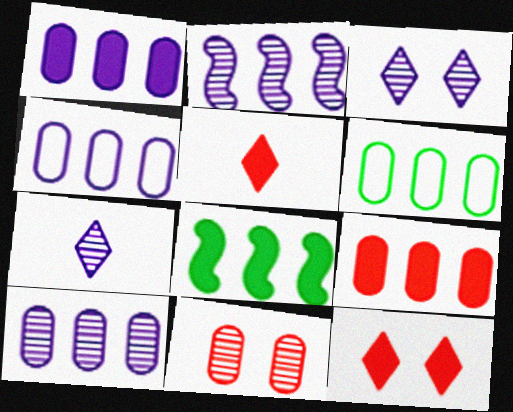[[1, 4, 10], 
[6, 9, 10]]